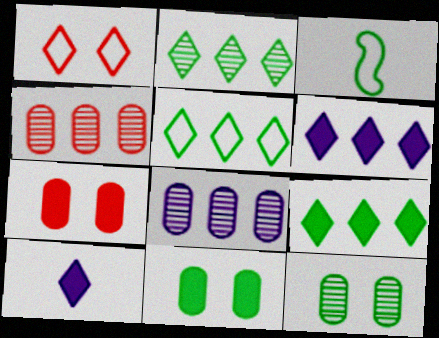[[1, 2, 10], 
[2, 3, 11], 
[2, 5, 9], 
[3, 9, 12]]